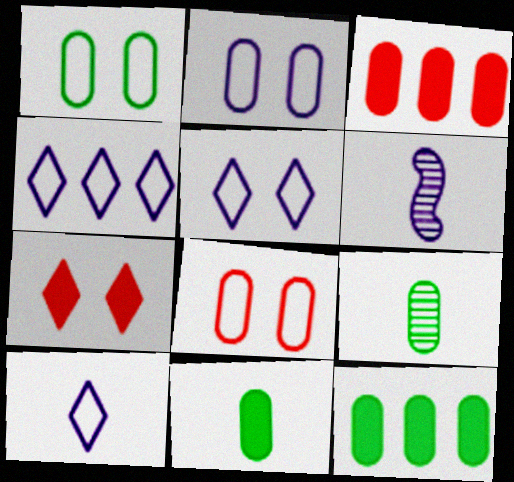[[1, 2, 8], 
[1, 9, 12], 
[2, 3, 9], 
[4, 5, 10]]